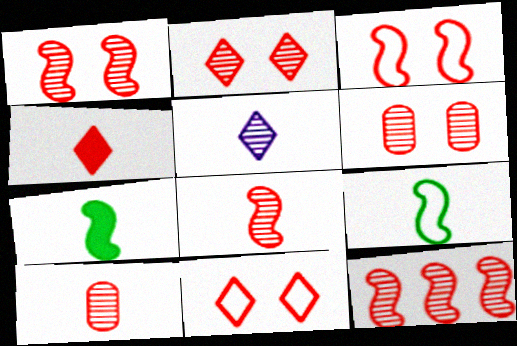[[1, 2, 6], 
[1, 8, 12], 
[2, 10, 12]]